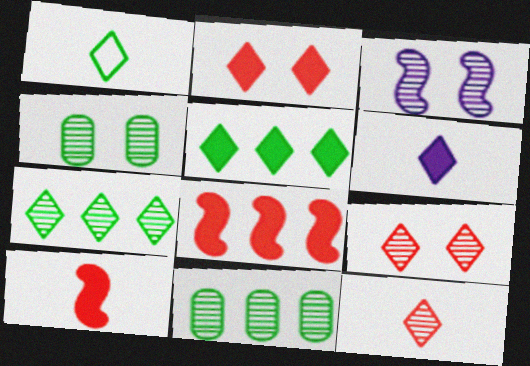[[1, 6, 12], 
[2, 5, 6], 
[3, 4, 9], 
[3, 11, 12]]